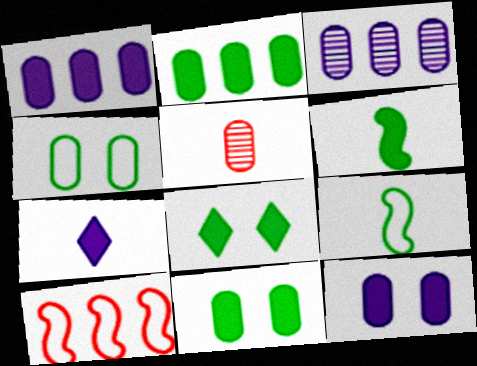[[1, 4, 5], 
[2, 6, 8], 
[5, 7, 9]]